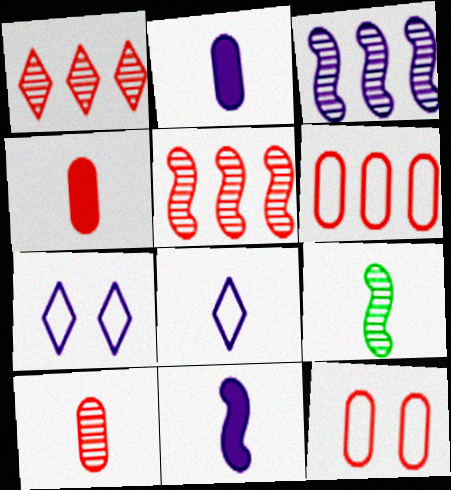[[2, 3, 7], 
[4, 8, 9]]